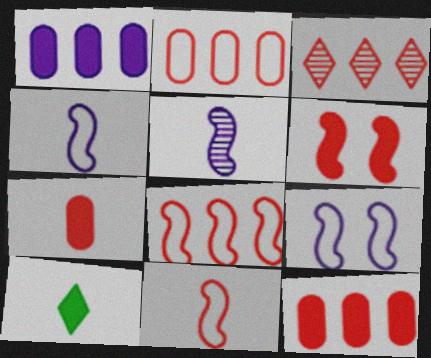[[1, 6, 10], 
[3, 8, 12]]